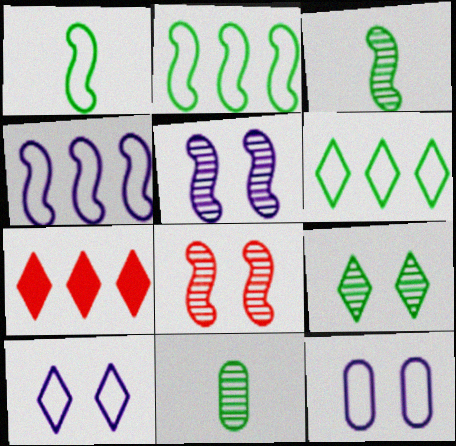[[3, 7, 12]]